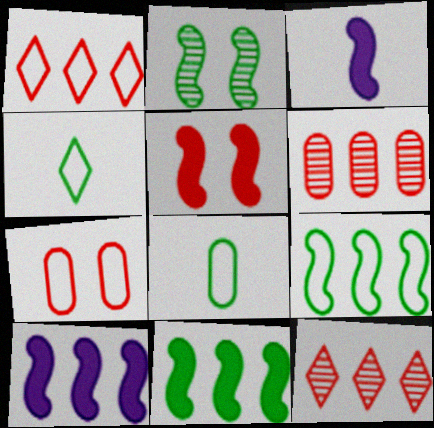[[3, 5, 11]]